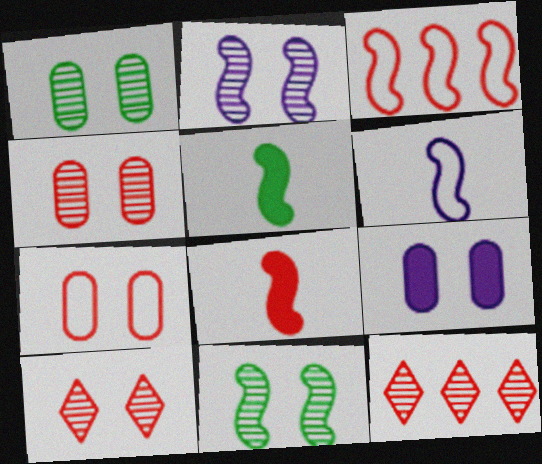[[1, 2, 10], 
[1, 7, 9], 
[2, 3, 5], 
[7, 8, 12]]